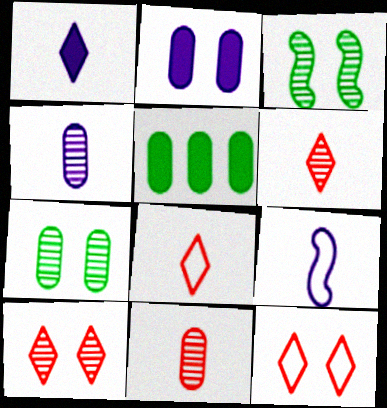[[1, 4, 9], 
[2, 3, 12], 
[5, 9, 10]]